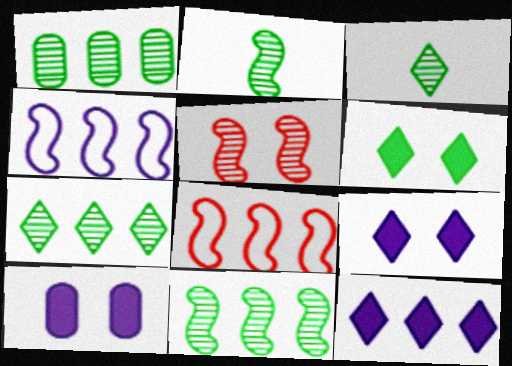[[1, 7, 11], 
[1, 8, 12], 
[3, 8, 10]]